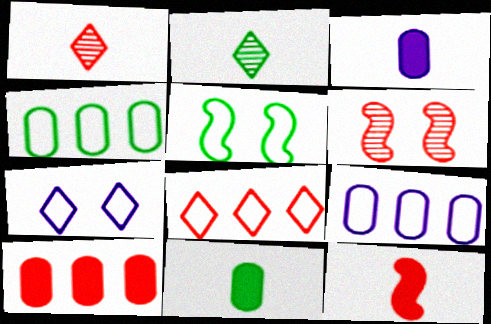[]